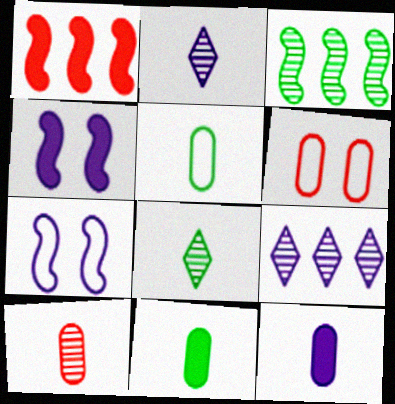[[5, 10, 12], 
[7, 9, 12]]